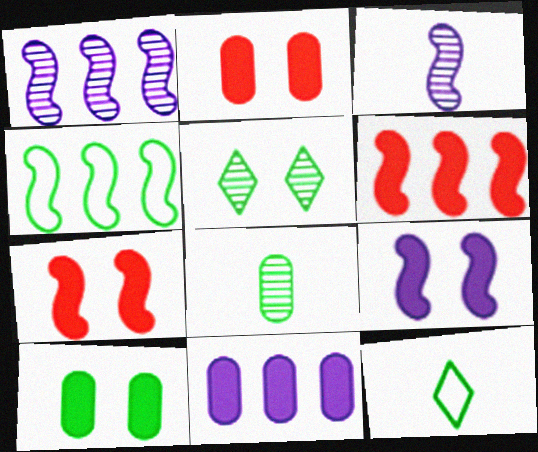[[1, 2, 12], 
[1, 4, 6], 
[3, 4, 7]]